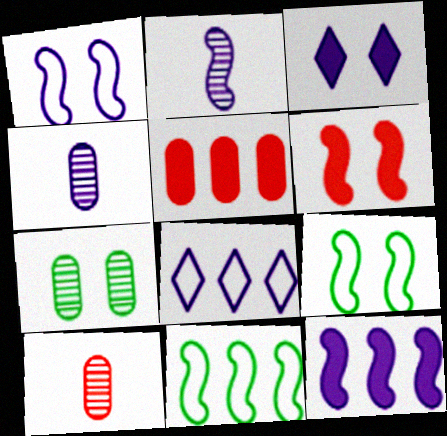[[1, 2, 12], 
[2, 6, 11], 
[3, 10, 11]]